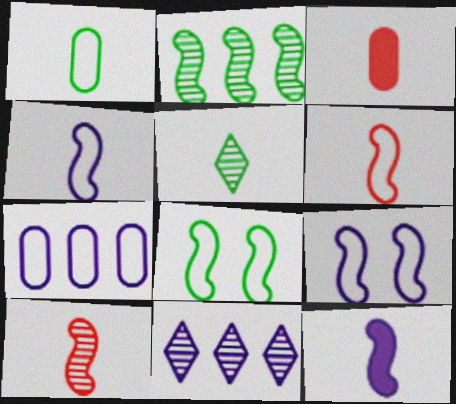[[3, 4, 5], 
[3, 8, 11]]